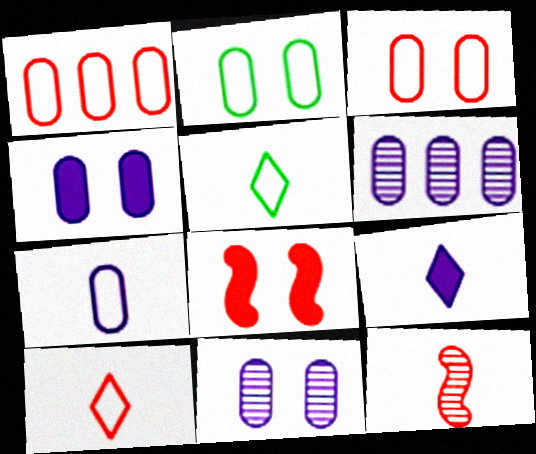[[1, 2, 7], 
[4, 6, 7], 
[5, 6, 8]]